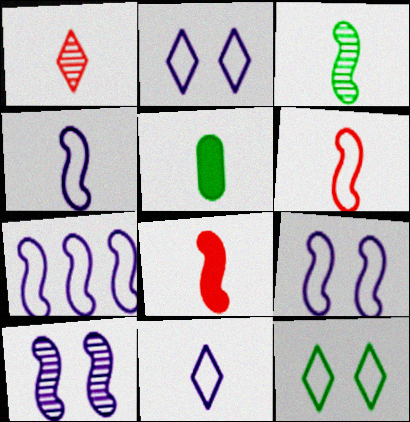[[1, 4, 5], 
[3, 4, 8], 
[4, 7, 9]]